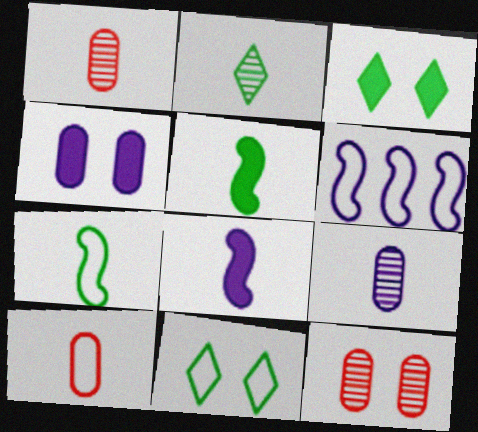[[1, 3, 6], 
[2, 8, 10], 
[6, 10, 11]]